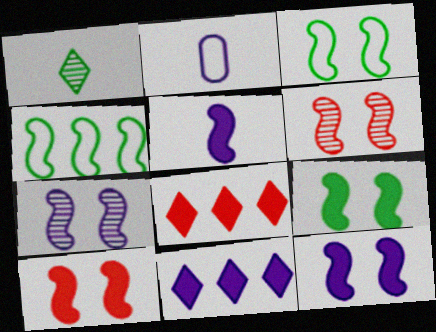[[2, 7, 11], 
[3, 6, 12], 
[3, 7, 10], 
[4, 5, 6], 
[9, 10, 12]]